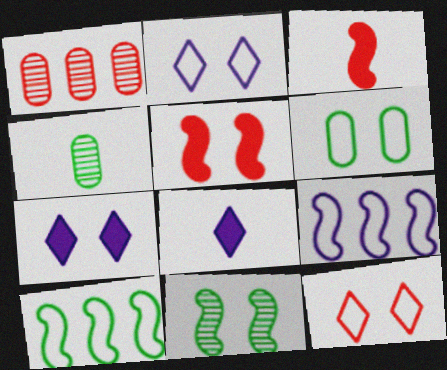[[1, 3, 12], 
[3, 9, 11]]